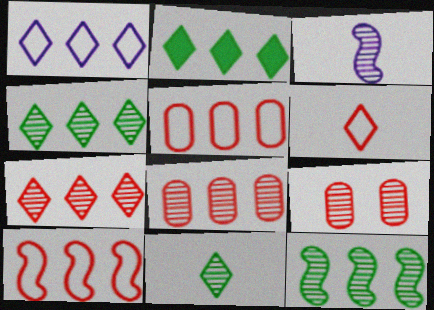[[1, 2, 7], 
[3, 4, 9]]